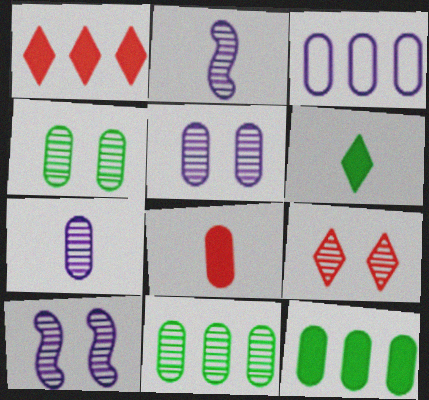[[2, 9, 11], 
[3, 4, 8], 
[4, 9, 10]]